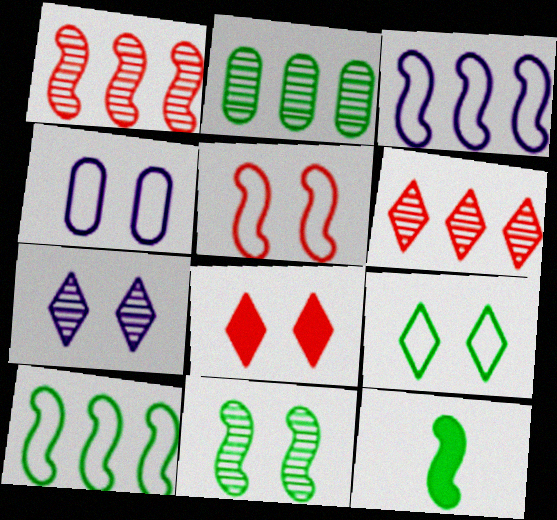[[2, 9, 12], 
[4, 5, 9], 
[4, 6, 12], 
[4, 8, 11], 
[7, 8, 9], 
[10, 11, 12]]